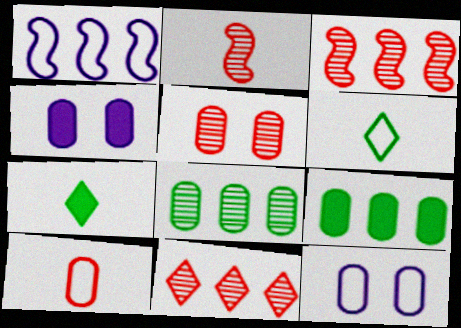[[1, 5, 7], 
[1, 9, 11], 
[2, 5, 11], 
[3, 4, 6], 
[3, 7, 12], 
[4, 8, 10]]